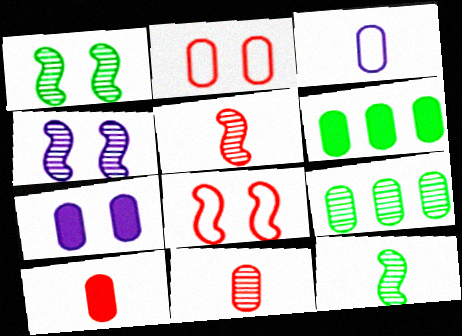[[6, 7, 10]]